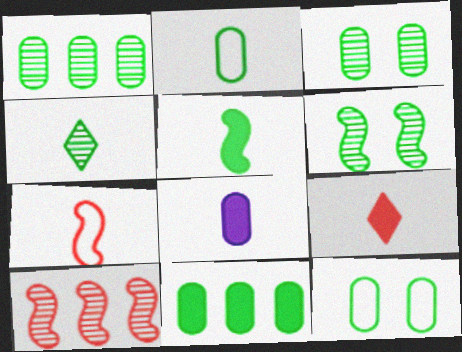[[1, 4, 6], 
[2, 3, 11], 
[2, 4, 5], 
[4, 7, 8], 
[5, 8, 9]]